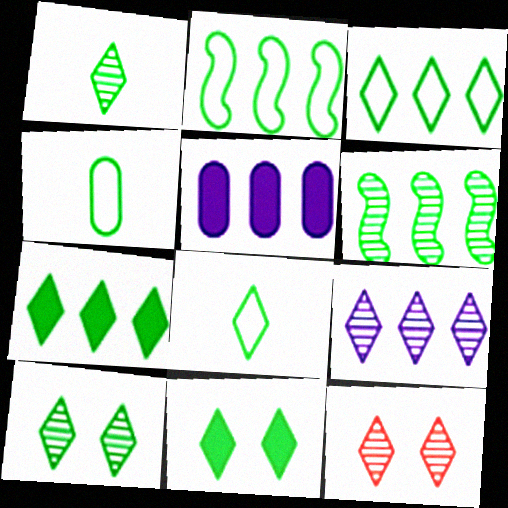[[1, 3, 11], 
[1, 9, 12], 
[4, 6, 11], 
[7, 8, 10]]